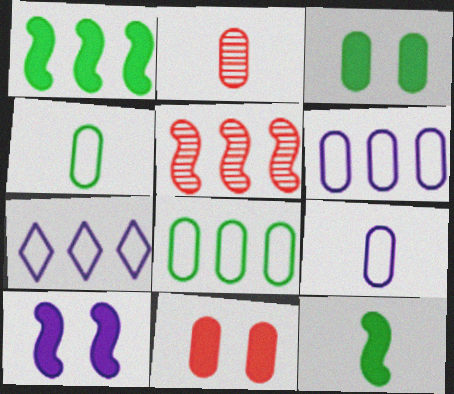[[2, 3, 6]]